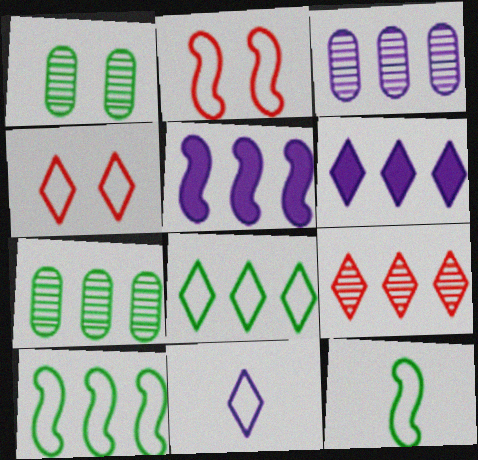[[4, 8, 11], 
[6, 8, 9]]